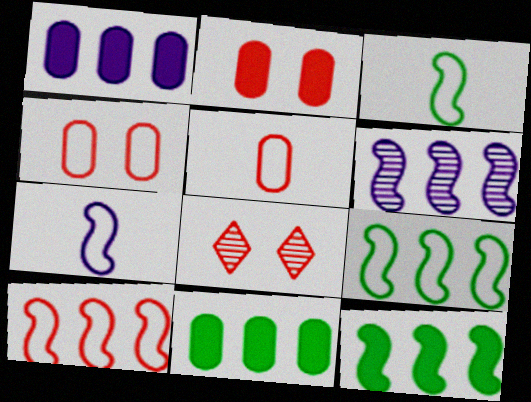[[1, 3, 8], 
[6, 10, 12], 
[7, 8, 11]]